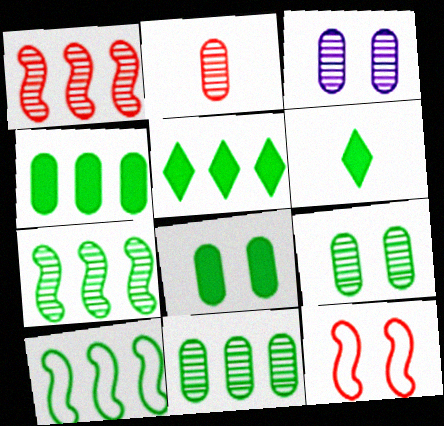[[2, 3, 11], 
[5, 10, 11], 
[6, 9, 10]]